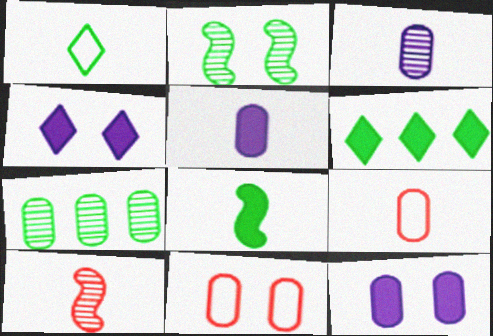[[1, 5, 10], 
[2, 4, 11], 
[5, 7, 11], 
[7, 9, 12]]